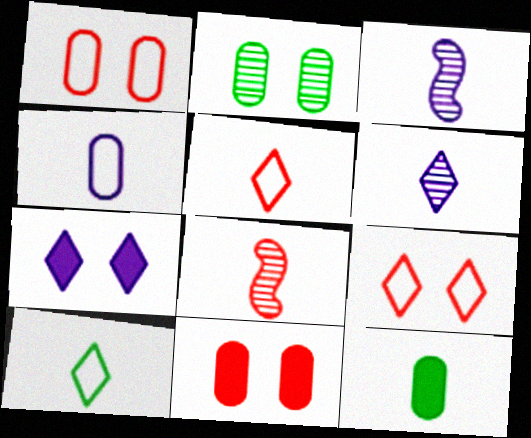[[3, 5, 12]]